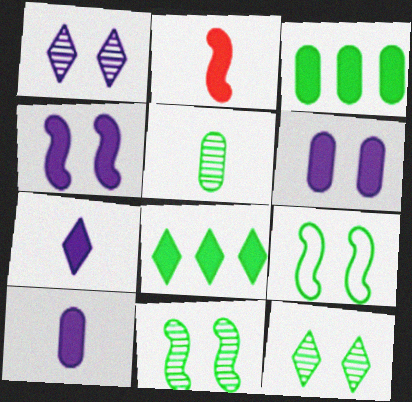[[2, 6, 8], 
[5, 8, 9]]